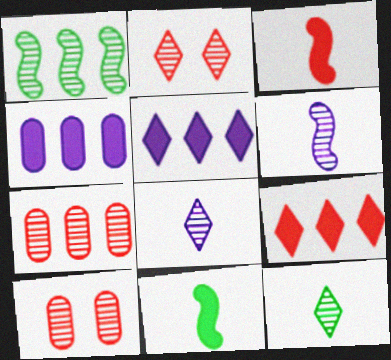[[1, 8, 10]]